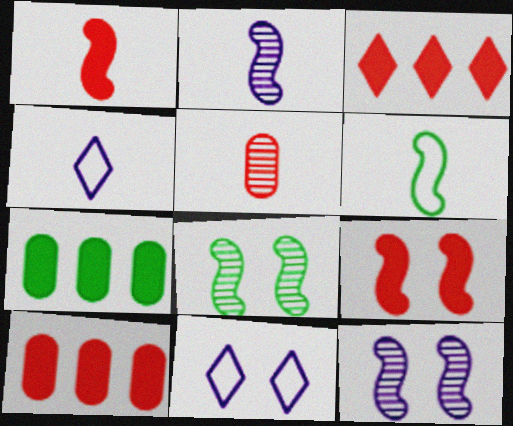[[1, 2, 6], 
[4, 8, 10]]